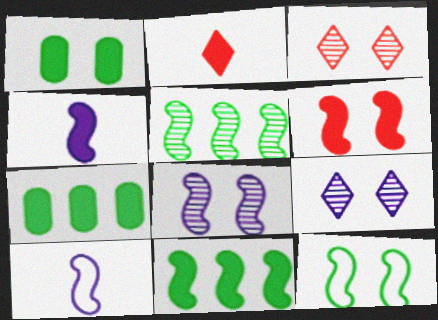[[3, 7, 10], 
[4, 6, 11], 
[5, 6, 10], 
[6, 8, 12]]